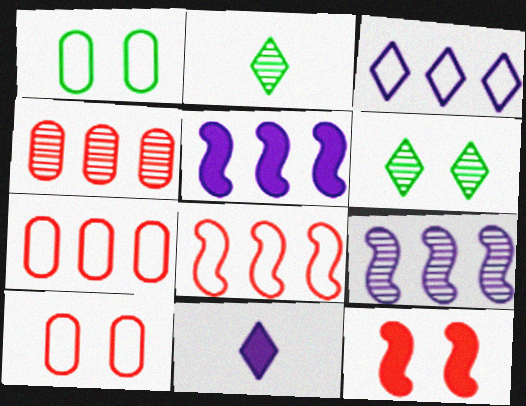[[2, 5, 10]]